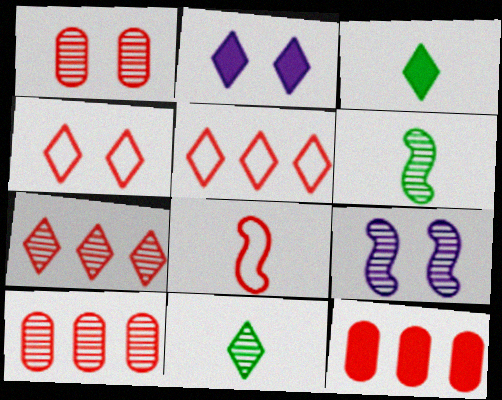[[2, 5, 11], 
[9, 10, 11]]